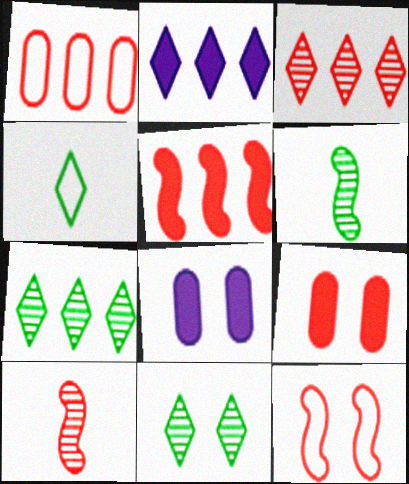[[1, 3, 5], 
[5, 10, 12], 
[8, 11, 12]]